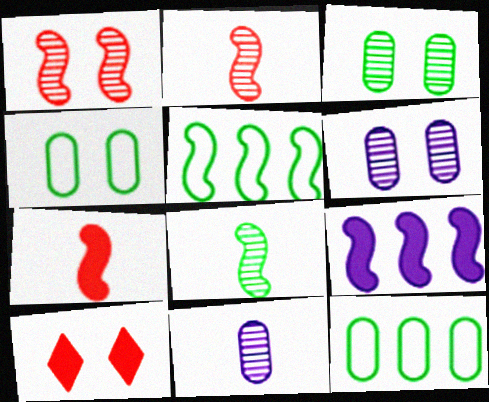[[5, 10, 11]]